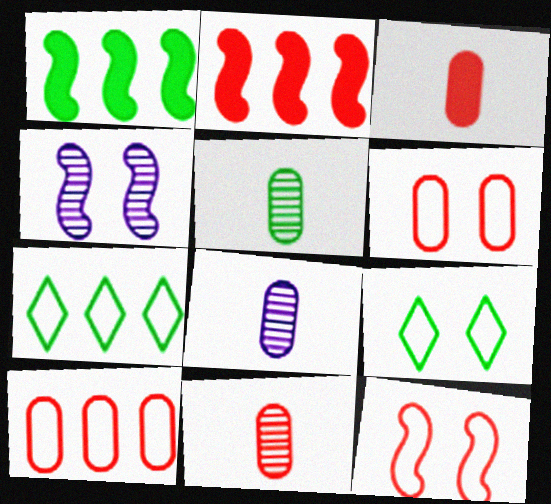[[1, 5, 9], 
[2, 8, 9], 
[3, 4, 7], 
[5, 8, 11]]